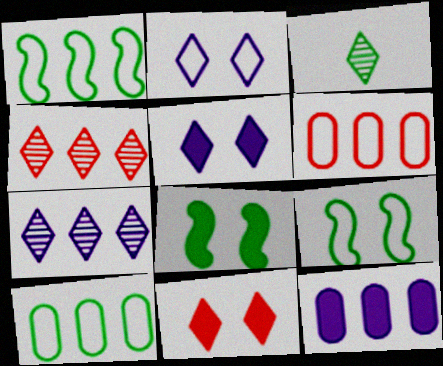[[1, 4, 12], 
[3, 8, 10]]